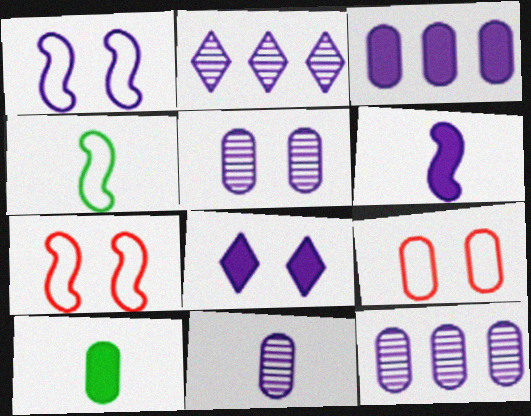[[1, 5, 8], 
[2, 7, 10], 
[3, 6, 8], 
[5, 11, 12], 
[9, 10, 12]]